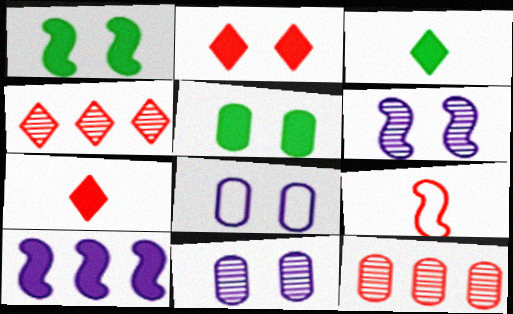[[2, 9, 12], 
[5, 7, 10]]